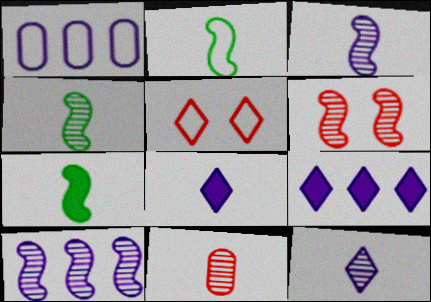[[1, 2, 5], 
[1, 9, 10], 
[2, 4, 7], 
[2, 8, 11], 
[4, 6, 10], 
[4, 11, 12]]